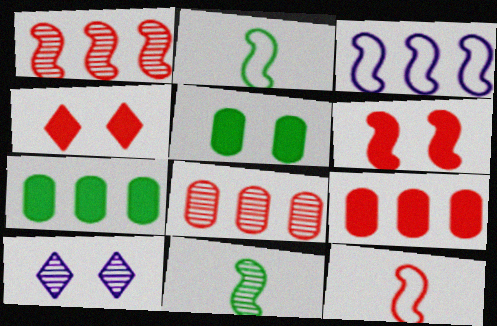[[1, 6, 12], 
[2, 9, 10], 
[3, 6, 11], 
[4, 8, 12], 
[7, 10, 12], 
[8, 10, 11]]